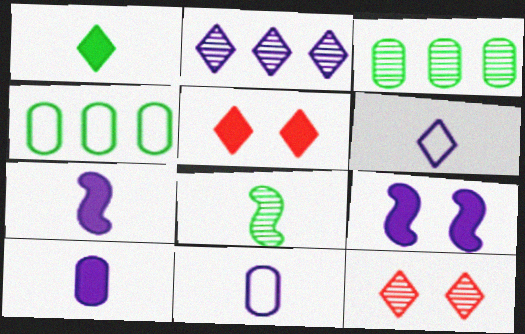[[2, 9, 11], 
[4, 7, 12]]